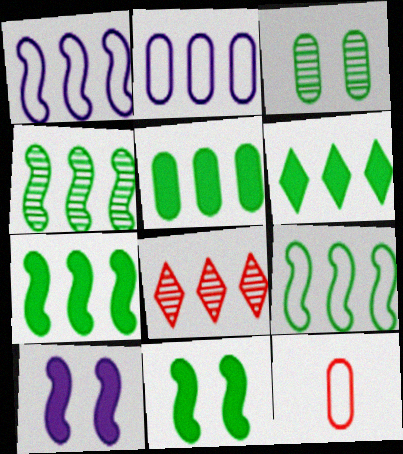[[1, 5, 8], 
[2, 7, 8], 
[4, 7, 9], 
[5, 6, 7]]